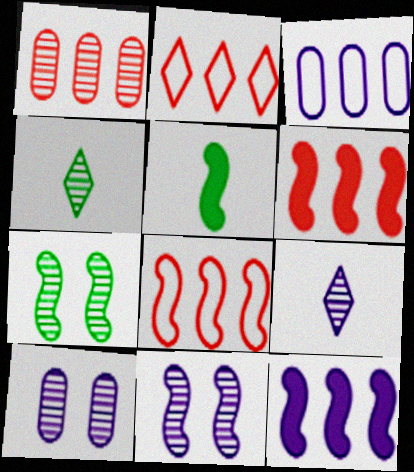[[1, 2, 6], 
[1, 4, 11], 
[1, 7, 9], 
[2, 5, 10], 
[5, 8, 11]]